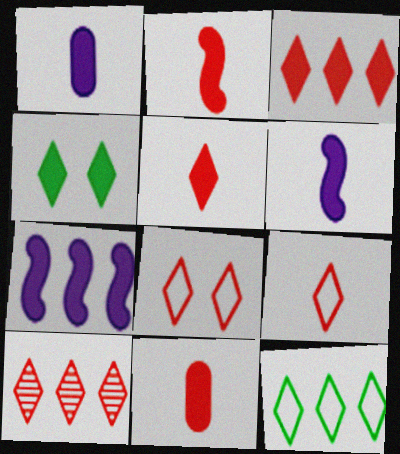[[2, 5, 11], 
[4, 7, 11], 
[5, 8, 10]]